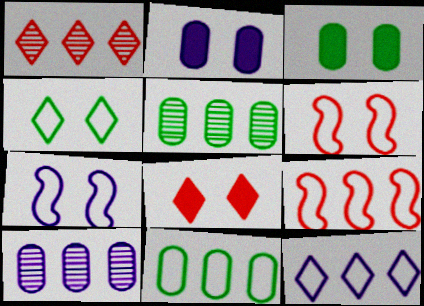[[9, 11, 12]]